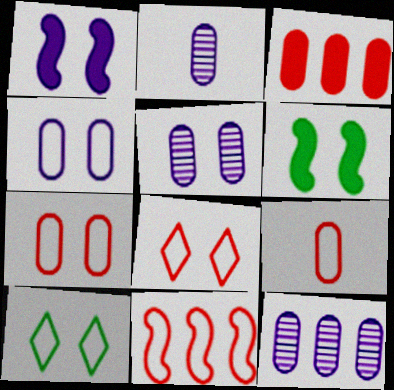[[2, 5, 12], 
[5, 6, 8], 
[8, 9, 11]]